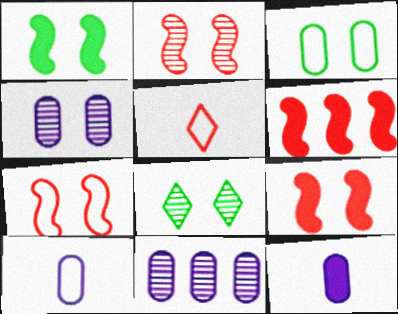[[1, 3, 8], 
[1, 5, 11], 
[2, 4, 8], 
[2, 7, 9], 
[6, 8, 10]]